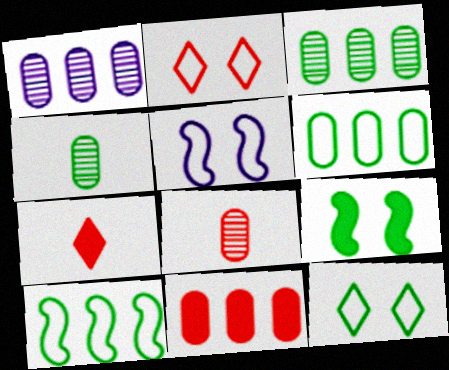[[1, 6, 11], 
[3, 5, 7]]